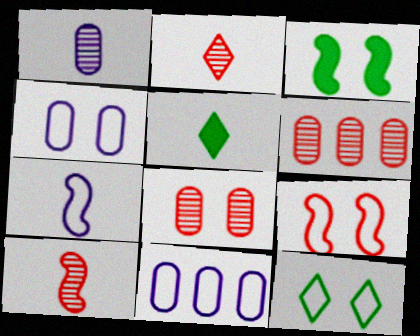[[2, 3, 11], 
[4, 9, 12]]